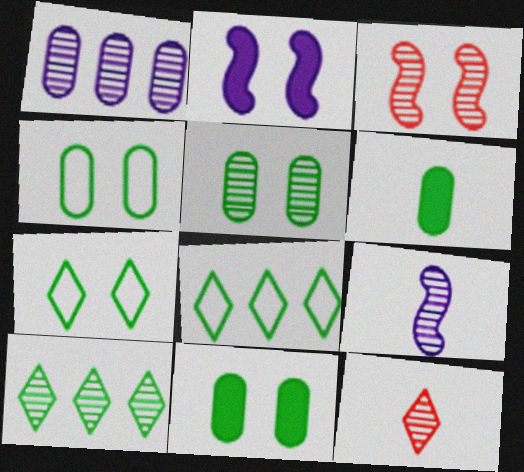[[4, 5, 11]]